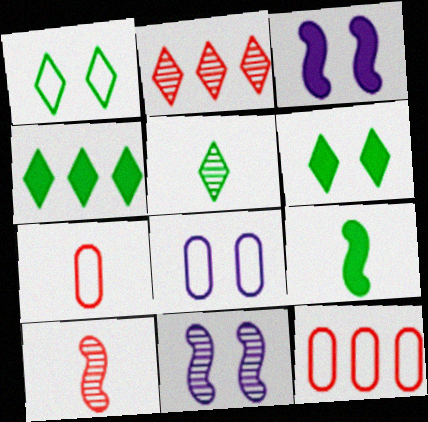[[1, 4, 5], 
[2, 8, 9], 
[3, 5, 12], 
[4, 7, 11], 
[4, 8, 10]]